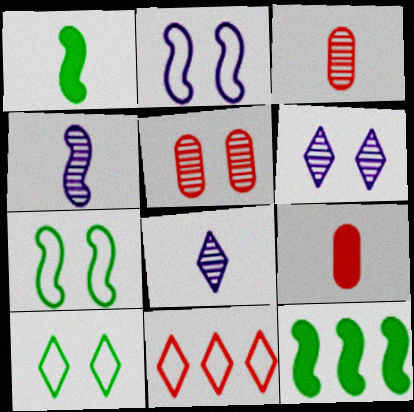[]